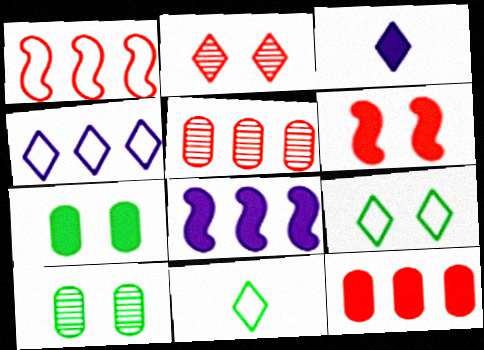[[1, 3, 10]]